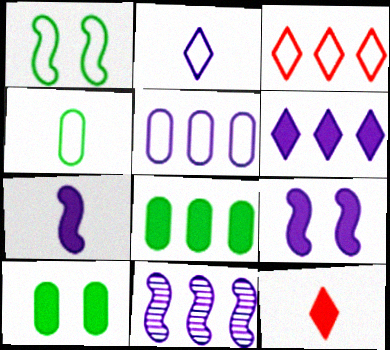[[3, 8, 11], 
[5, 6, 11], 
[8, 9, 12]]